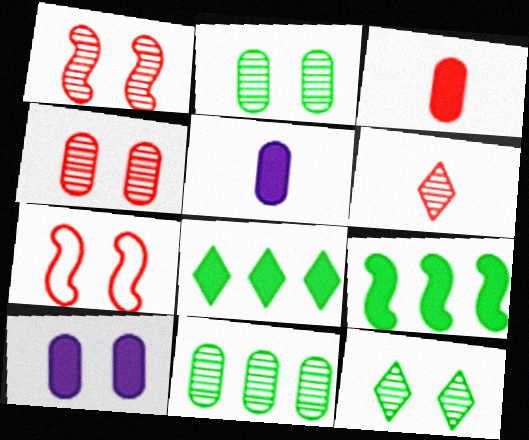[[7, 10, 12]]